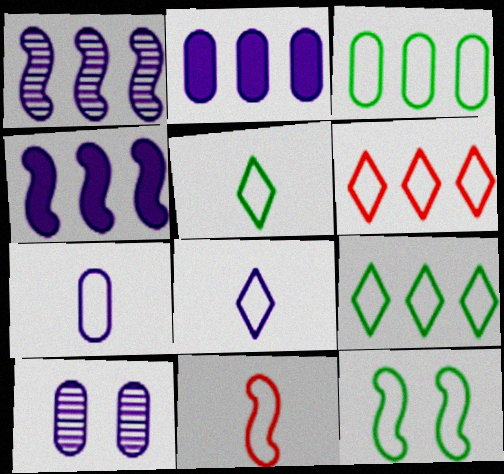[[2, 7, 10], 
[3, 5, 12], 
[4, 8, 10], 
[5, 7, 11], 
[6, 7, 12]]